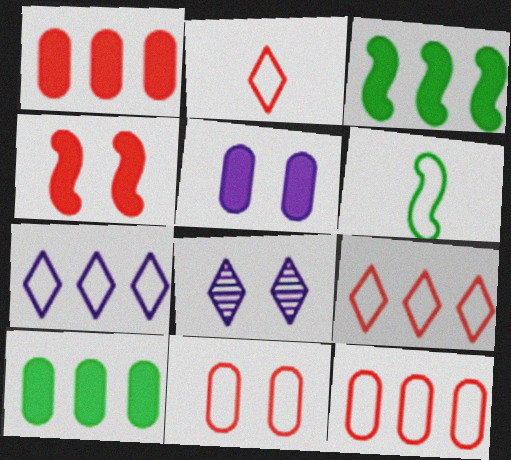[[1, 6, 8], 
[6, 7, 11]]